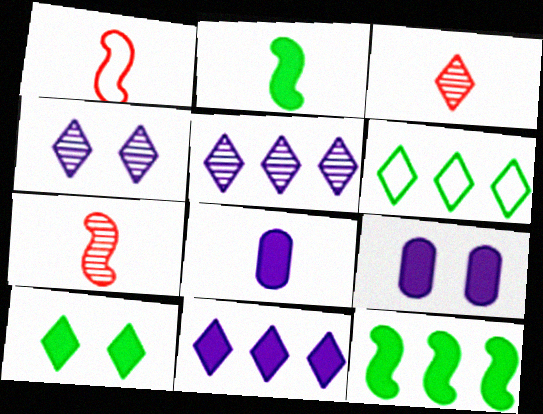[[6, 7, 9]]